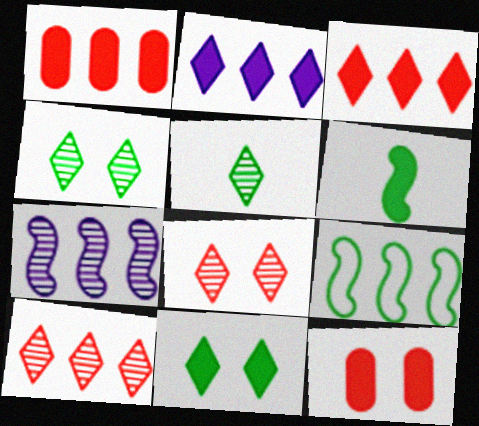[[2, 6, 12]]